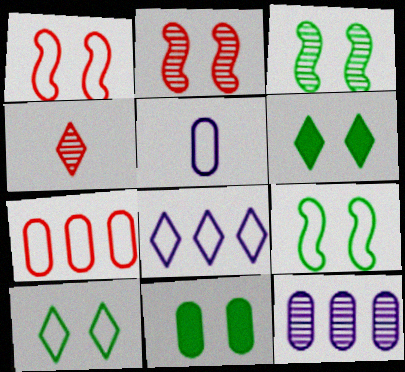[[3, 4, 12], 
[3, 10, 11], 
[4, 6, 8]]